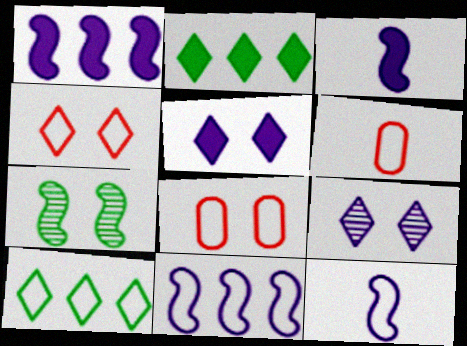[[5, 7, 8], 
[8, 10, 12]]